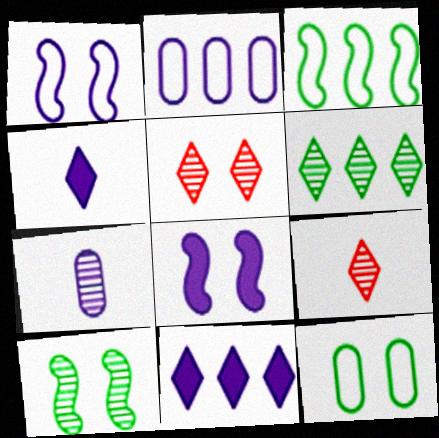[[1, 7, 11], 
[5, 8, 12]]